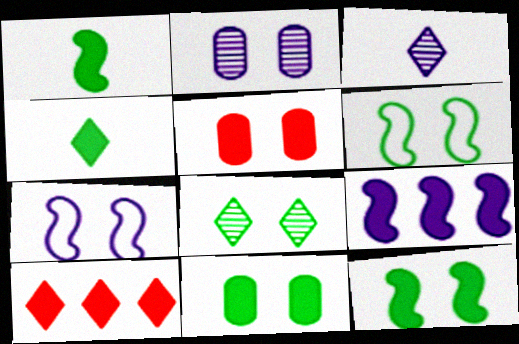[[4, 5, 9], 
[5, 7, 8], 
[6, 8, 11]]